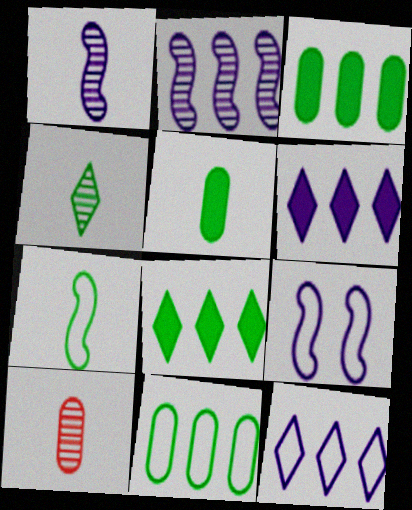[[1, 4, 10], 
[4, 5, 7], 
[8, 9, 10]]